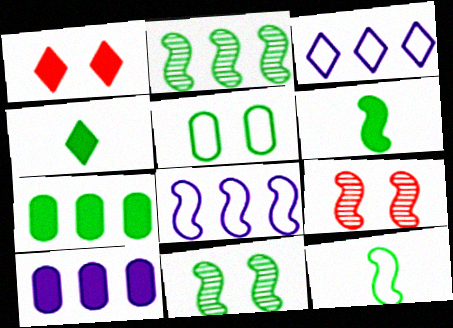[[1, 6, 10], 
[2, 4, 5], 
[6, 8, 9]]